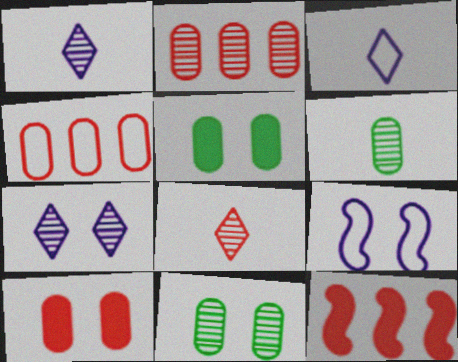[[3, 11, 12]]